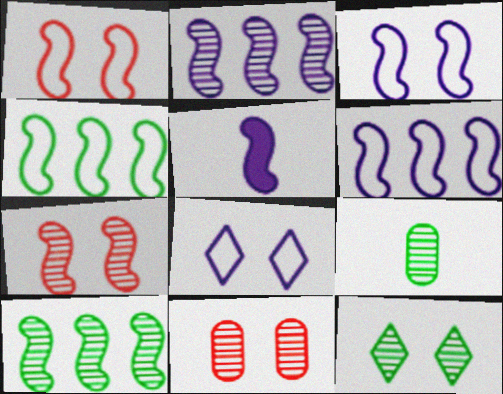[[1, 5, 10], 
[2, 3, 5], 
[4, 5, 7], 
[9, 10, 12]]